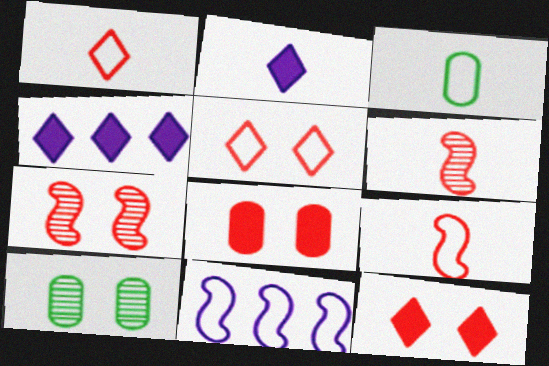[[2, 3, 6], 
[3, 4, 7], 
[3, 5, 11], 
[4, 9, 10], 
[5, 7, 8]]